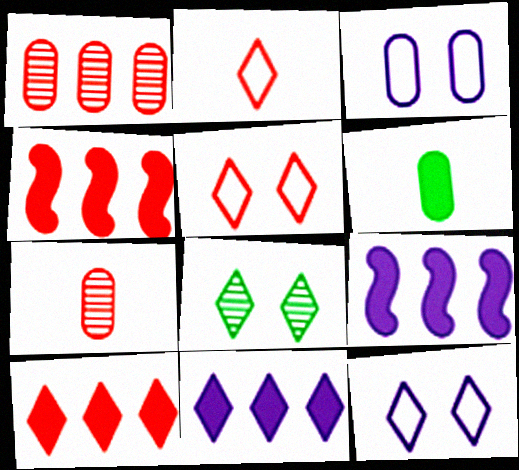[[1, 3, 6], 
[2, 8, 11], 
[4, 5, 7]]